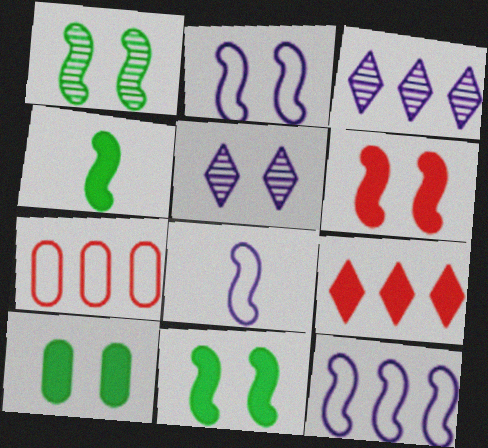[[1, 2, 6], 
[2, 8, 12], 
[4, 5, 7]]